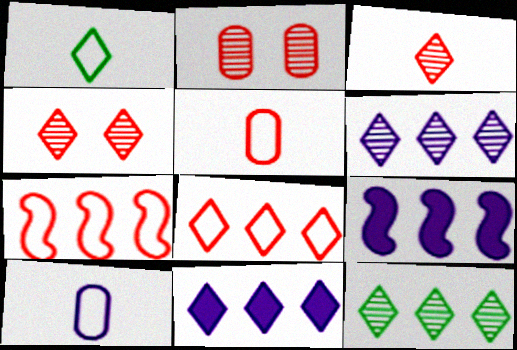[[1, 2, 9], 
[1, 4, 11], 
[8, 11, 12]]